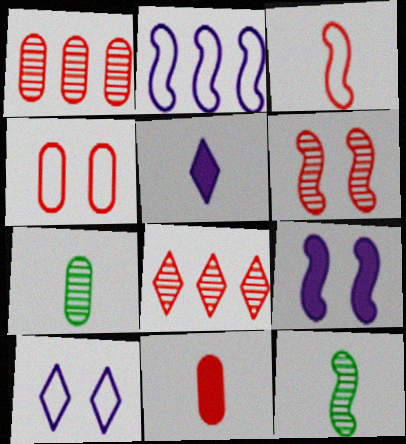[[1, 4, 11], 
[3, 5, 7]]